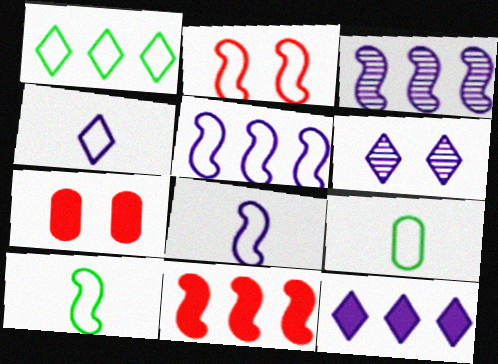[[2, 5, 10], 
[4, 6, 12], 
[6, 9, 11]]